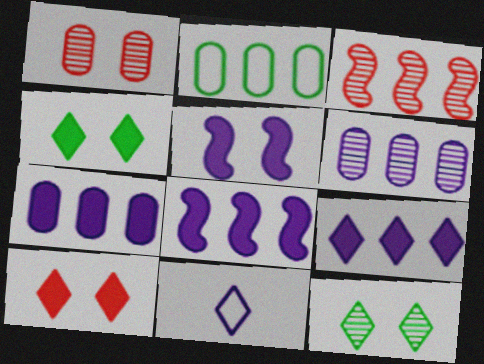[[2, 3, 9], 
[5, 6, 11], 
[7, 8, 9]]